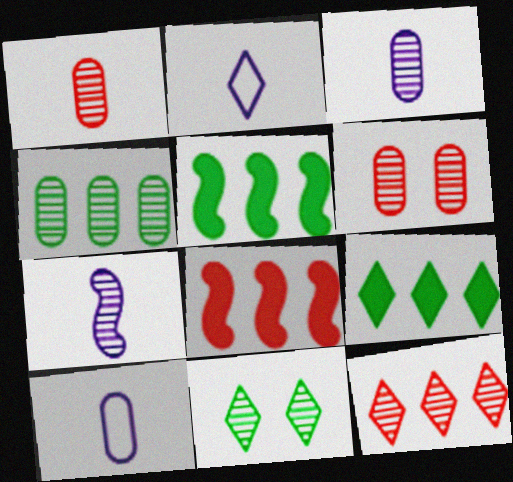[[2, 5, 6], 
[3, 4, 6], 
[8, 10, 11]]